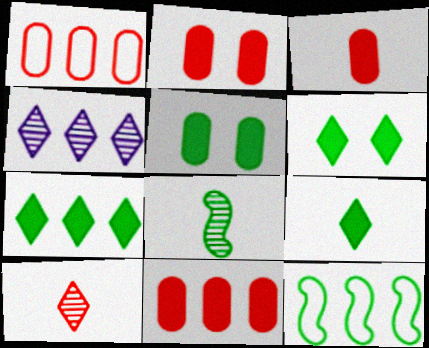[[2, 3, 11], 
[4, 11, 12], 
[6, 7, 9]]